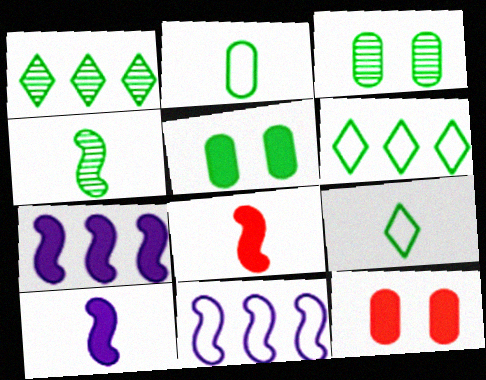[[1, 3, 4], 
[4, 5, 6]]